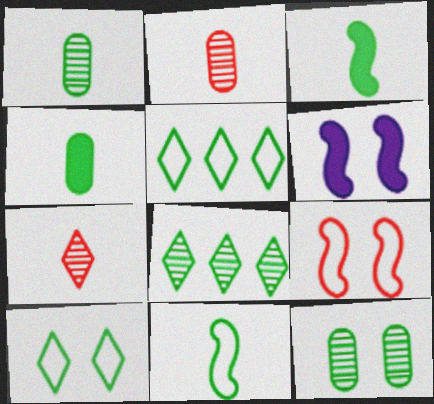[[2, 5, 6], 
[3, 5, 12]]